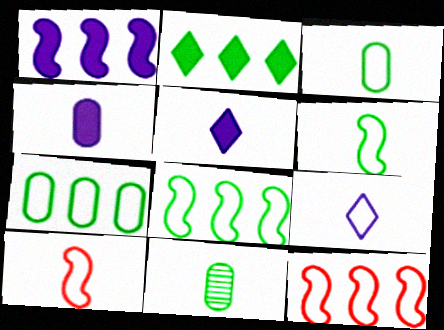[[3, 9, 10], 
[5, 10, 11]]